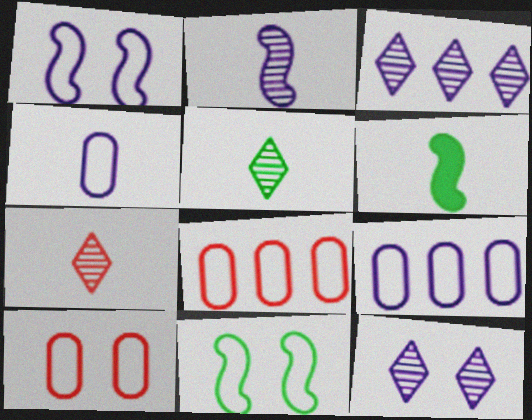[[3, 6, 10], 
[4, 6, 7], 
[6, 8, 12]]